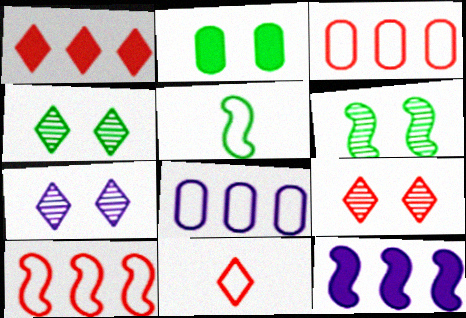[[1, 9, 11], 
[4, 7, 9]]